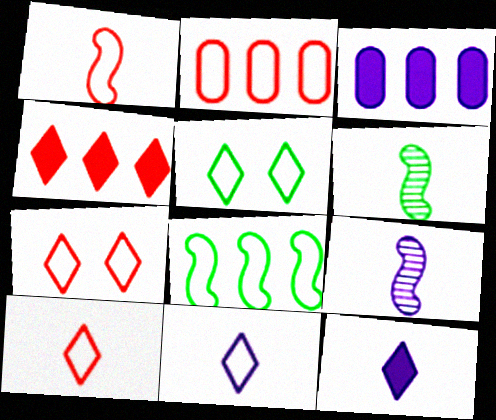[[1, 2, 7], 
[3, 6, 7]]